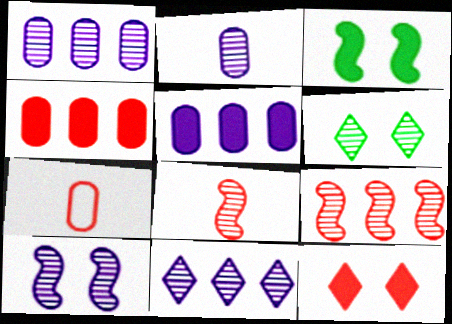[[1, 6, 8], 
[2, 6, 9], 
[2, 10, 11], 
[3, 7, 11], 
[7, 9, 12]]